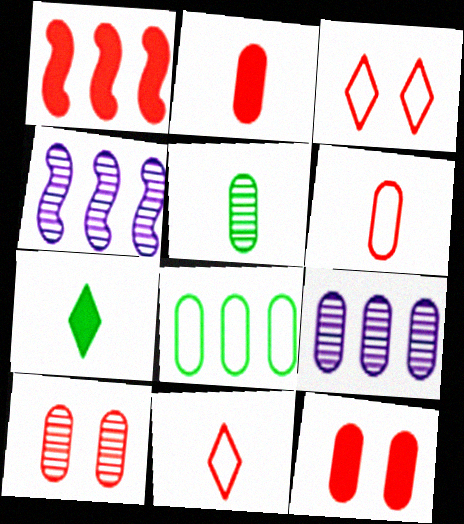[[1, 10, 11], 
[5, 9, 10]]